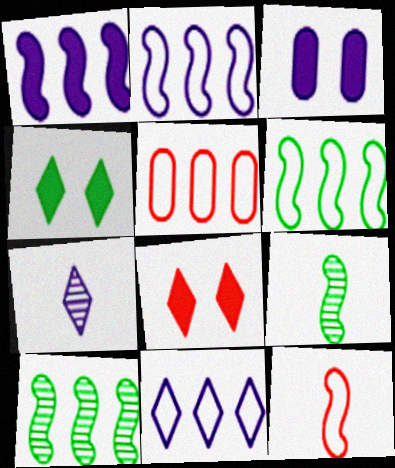[[2, 3, 7], 
[5, 6, 11]]